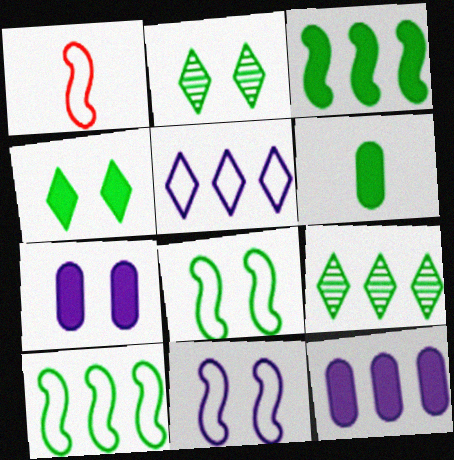[[1, 2, 12], 
[1, 7, 9], 
[1, 10, 11], 
[2, 6, 10], 
[3, 4, 6], 
[6, 8, 9]]